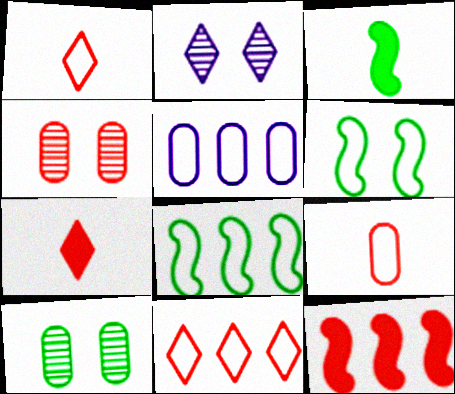[[1, 4, 12], 
[1, 5, 6], 
[5, 8, 11]]